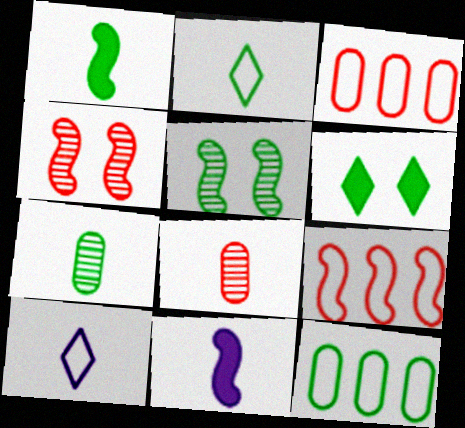[[1, 2, 7], 
[1, 8, 10], 
[2, 8, 11], 
[5, 9, 11]]